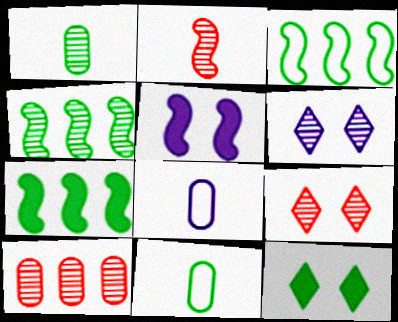[[1, 3, 12], 
[2, 3, 5], 
[2, 9, 10], 
[3, 4, 7], 
[4, 11, 12], 
[7, 8, 9]]